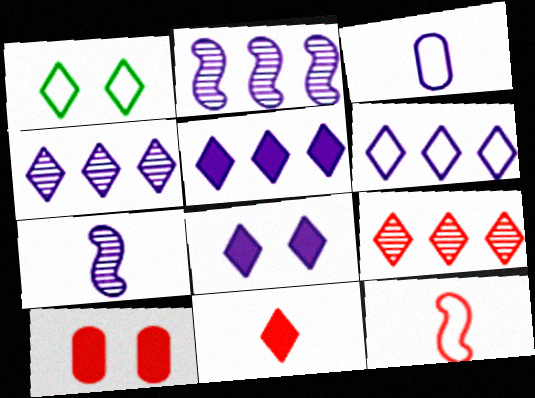[[1, 4, 11], 
[2, 3, 8], 
[4, 5, 6], 
[9, 10, 12]]